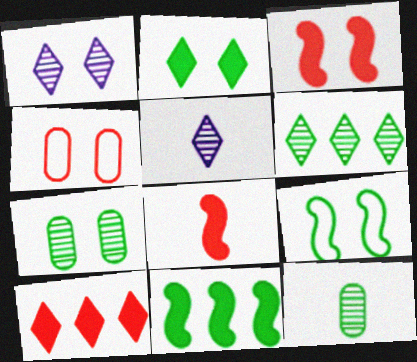[[2, 7, 9], 
[4, 5, 11]]